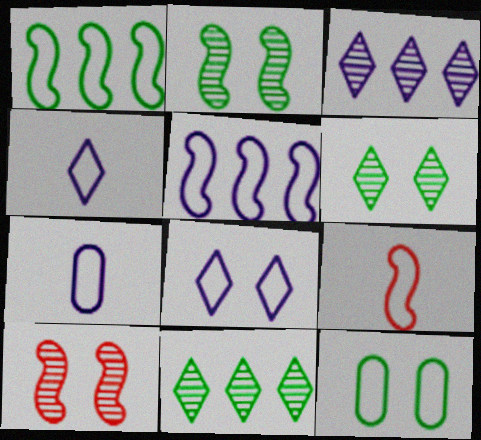[[5, 7, 8]]